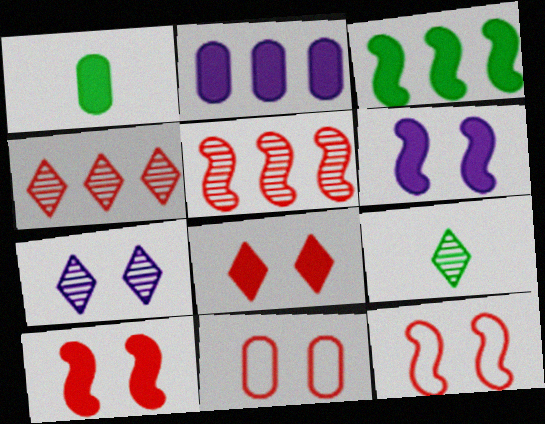[[2, 9, 12], 
[4, 7, 9]]